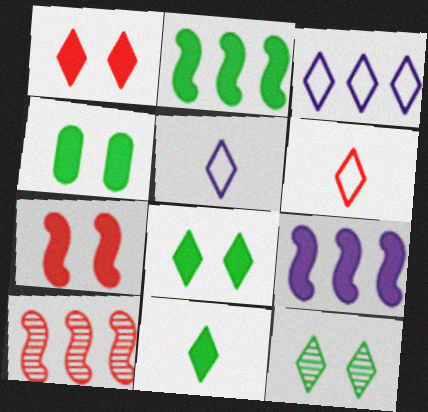[[2, 4, 11], 
[4, 5, 10]]